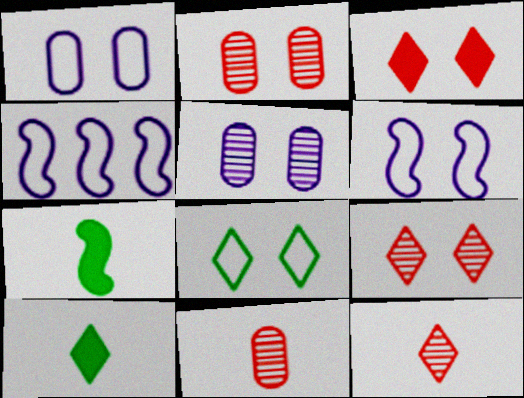[[2, 4, 10]]